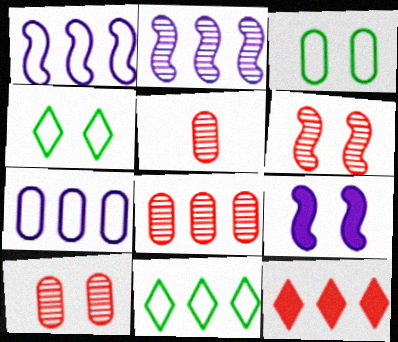[[4, 9, 10], 
[5, 8, 10], 
[5, 9, 11]]